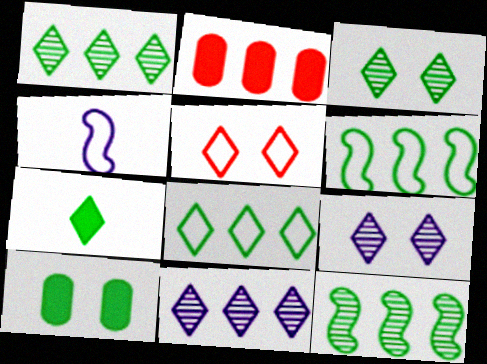[[2, 3, 4], 
[2, 6, 11], 
[3, 7, 8], 
[5, 7, 11]]